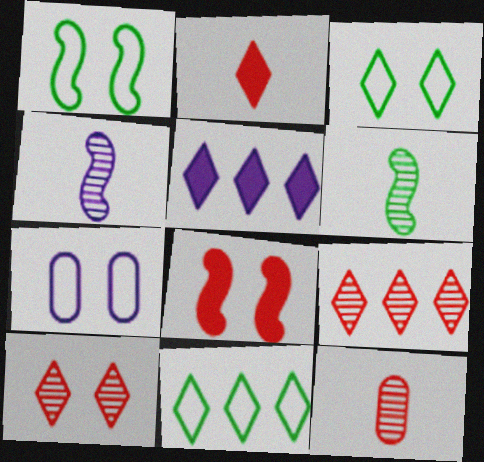[[1, 5, 12], 
[4, 5, 7], 
[5, 9, 11]]